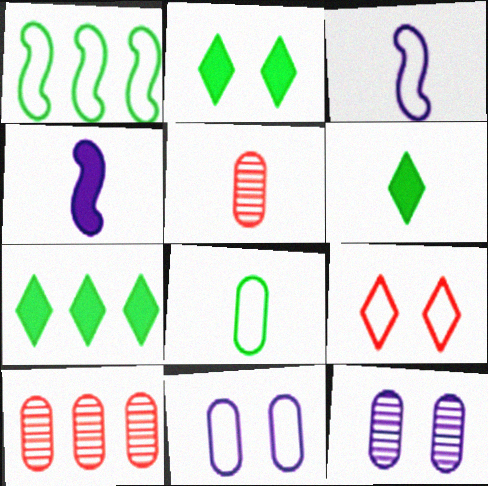[[2, 3, 10], 
[2, 6, 7], 
[3, 5, 6]]